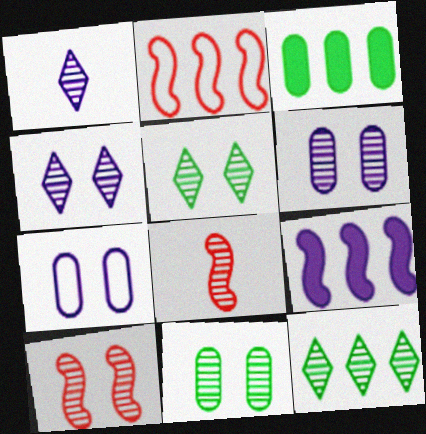[[1, 7, 9], 
[4, 10, 11], 
[5, 6, 10], 
[6, 8, 12]]